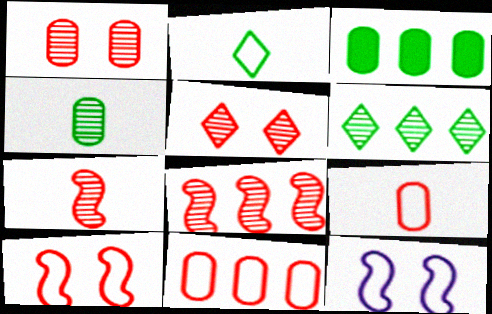[[2, 11, 12]]